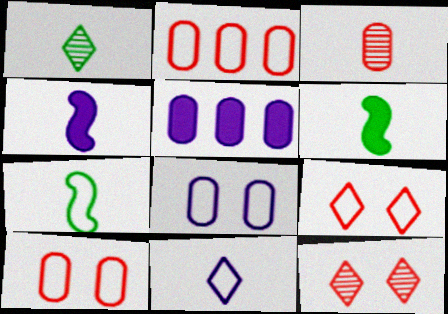[[3, 6, 11], 
[5, 7, 12]]